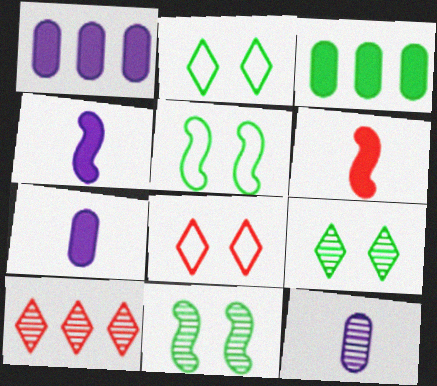[[5, 7, 10], 
[10, 11, 12]]